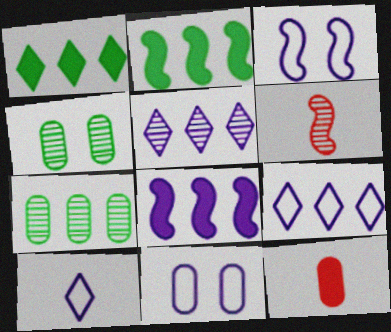[[1, 6, 11], 
[2, 3, 6], 
[4, 5, 6], 
[7, 11, 12]]